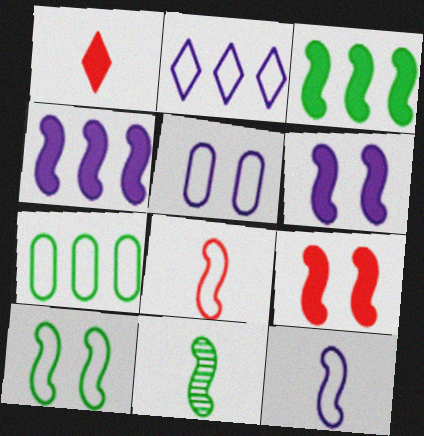[[2, 5, 12], 
[3, 10, 11]]